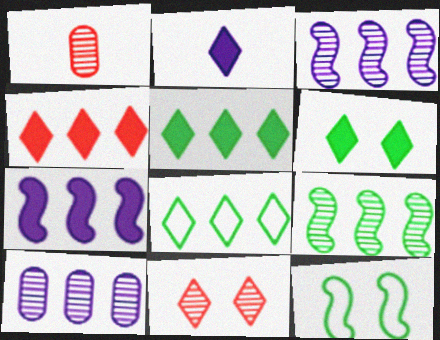[[2, 4, 6], 
[2, 8, 11]]